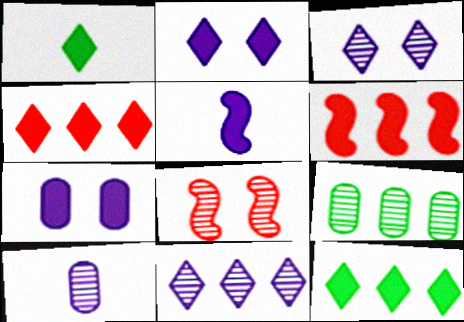[[1, 2, 4], 
[1, 6, 7]]